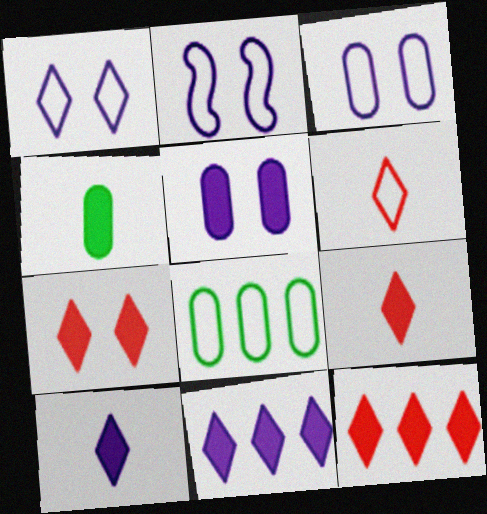[[1, 2, 3], 
[2, 6, 8], 
[7, 9, 12]]